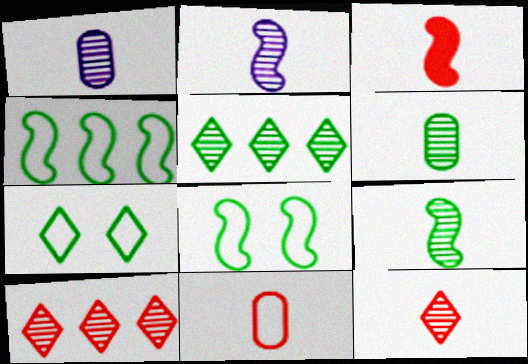[[1, 9, 12], 
[2, 6, 12], 
[3, 11, 12]]